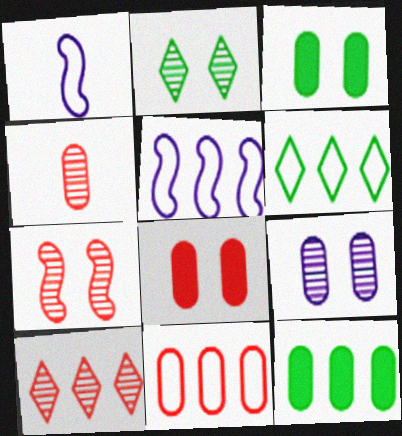[[1, 3, 10], 
[2, 7, 9], 
[4, 7, 10], 
[4, 8, 11], 
[5, 6, 11], 
[5, 10, 12]]